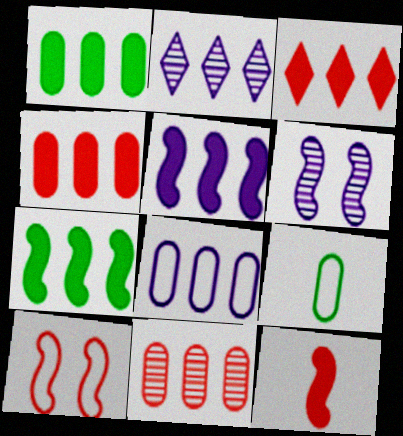[[1, 3, 5], 
[1, 8, 11], 
[2, 5, 8], 
[3, 6, 9]]